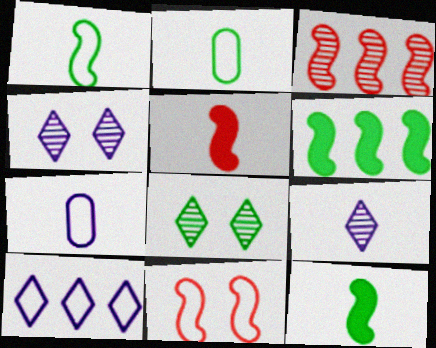[[2, 5, 9], 
[2, 6, 8], 
[2, 10, 11], 
[3, 5, 11]]